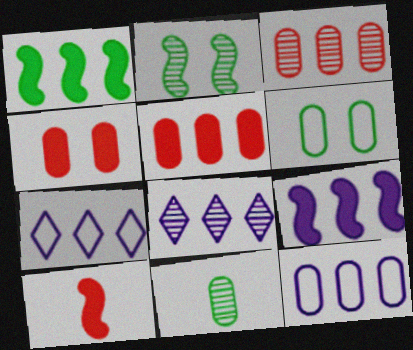[[1, 3, 7], 
[4, 11, 12], 
[6, 8, 10], 
[8, 9, 12]]